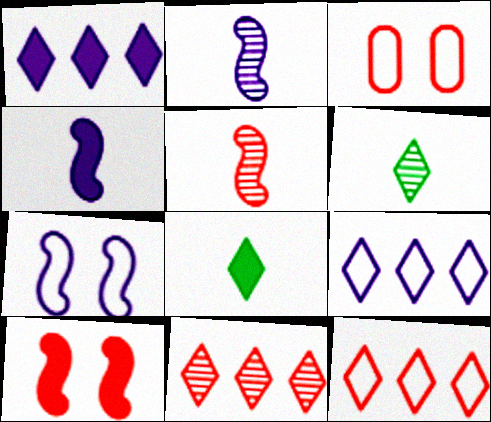[]